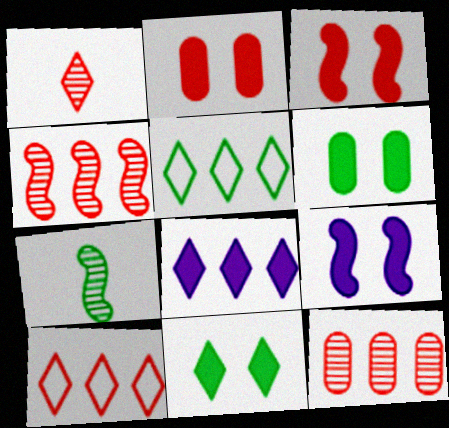[[2, 9, 11], 
[5, 6, 7]]